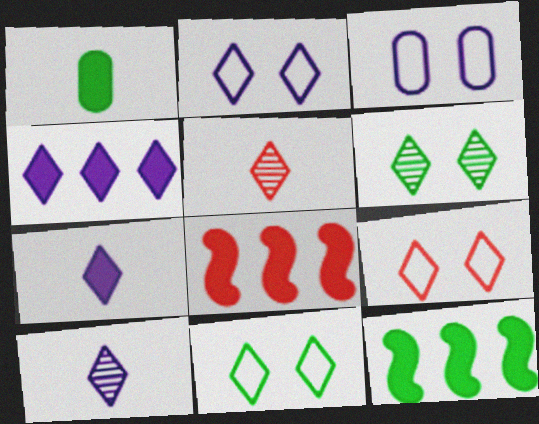[[2, 4, 10], 
[2, 9, 11], 
[3, 5, 12], 
[4, 5, 11]]